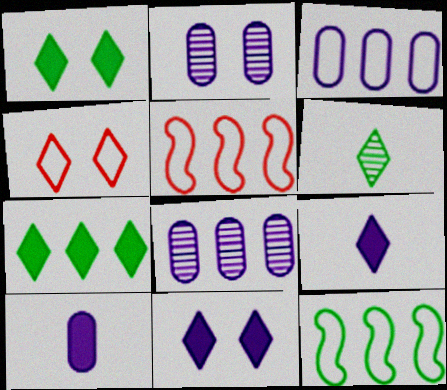[[2, 3, 10], 
[5, 7, 8]]